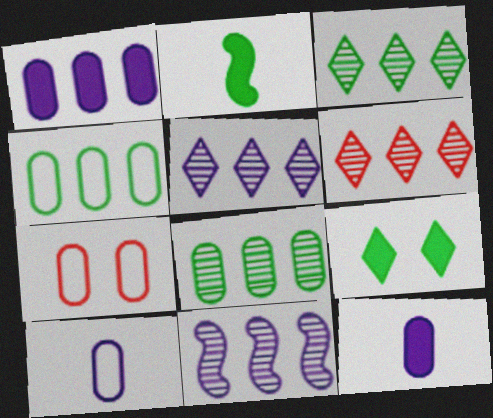[[2, 5, 7], 
[3, 5, 6], 
[4, 7, 10], 
[6, 8, 11], 
[7, 8, 12]]